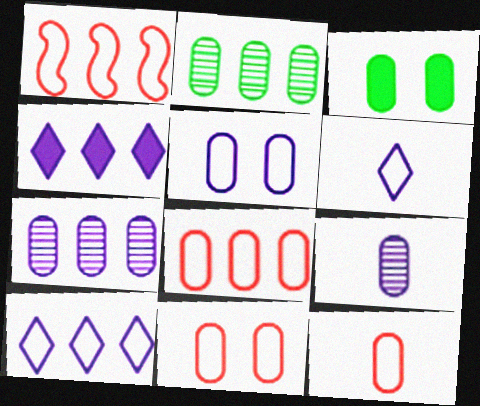[[1, 2, 4], 
[3, 7, 12], 
[3, 8, 9], 
[8, 11, 12]]